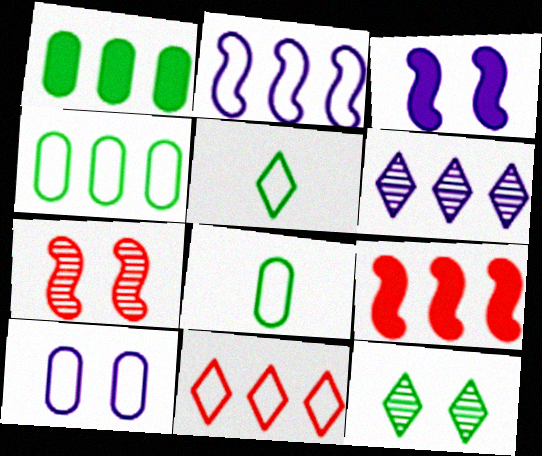[[2, 4, 11], 
[4, 6, 9]]